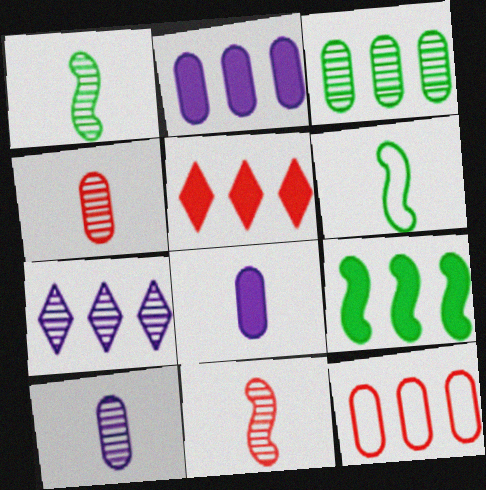[[2, 3, 12], 
[2, 5, 9], 
[7, 9, 12]]